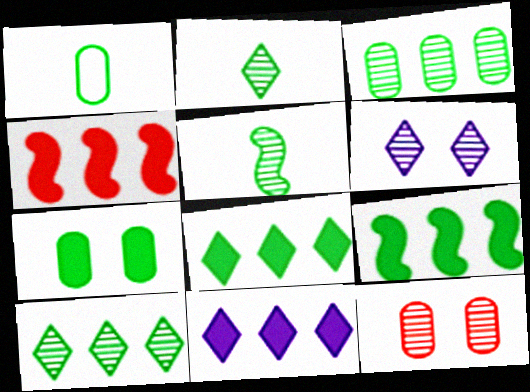[[1, 3, 7], 
[1, 4, 6]]